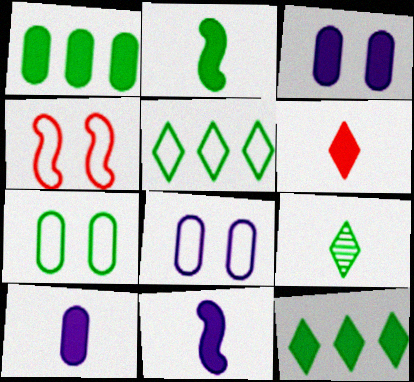[[2, 6, 10]]